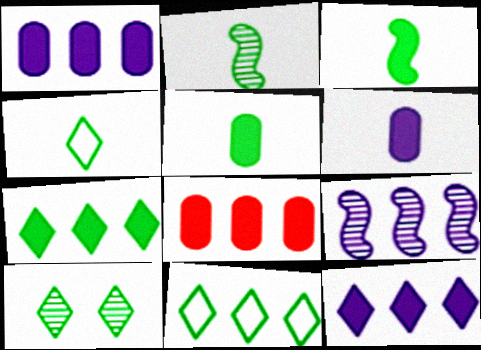[[2, 4, 5], 
[4, 7, 10], 
[8, 9, 11]]